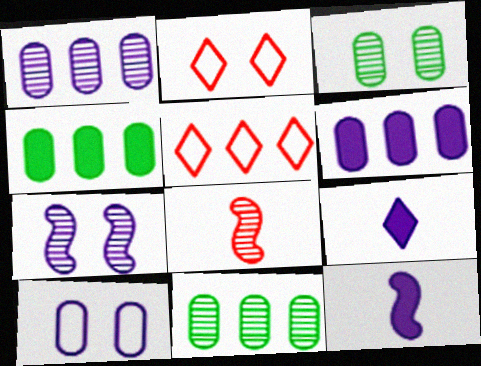[[2, 11, 12], 
[3, 5, 12]]